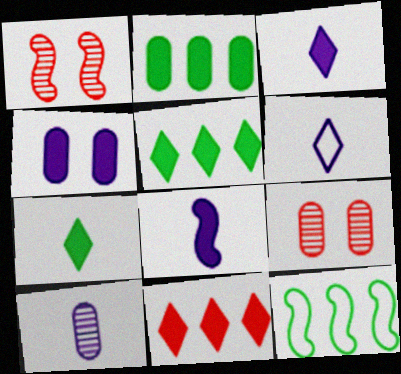[[1, 2, 6], 
[1, 8, 12], 
[3, 9, 12], 
[6, 8, 10]]